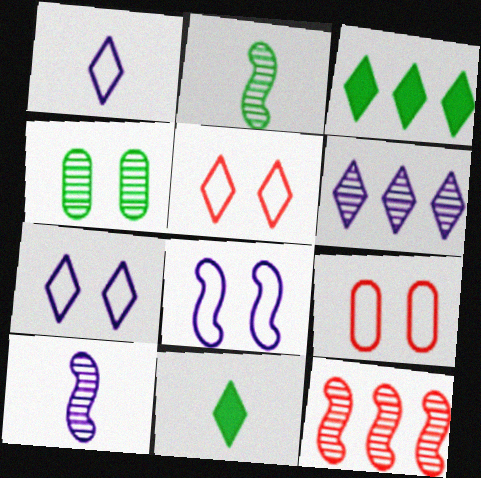[[3, 9, 10], 
[5, 6, 11]]